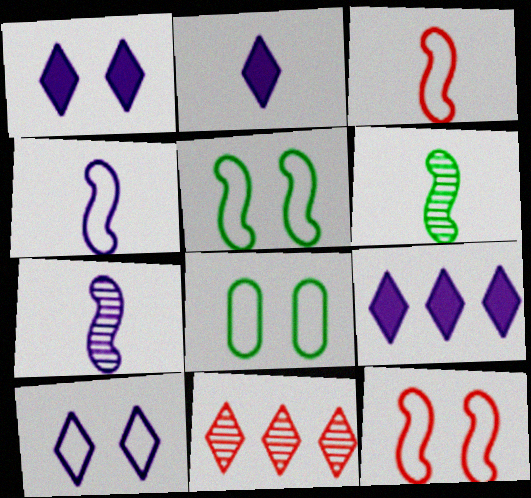[[1, 2, 9], 
[8, 10, 12]]